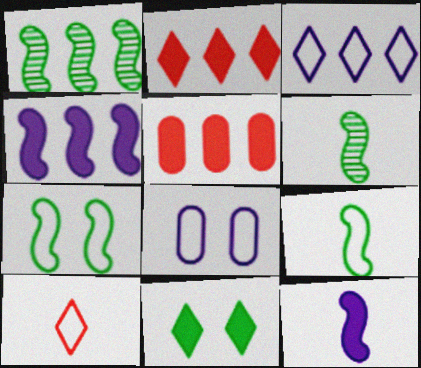[[1, 3, 5], 
[2, 6, 8], 
[5, 11, 12]]